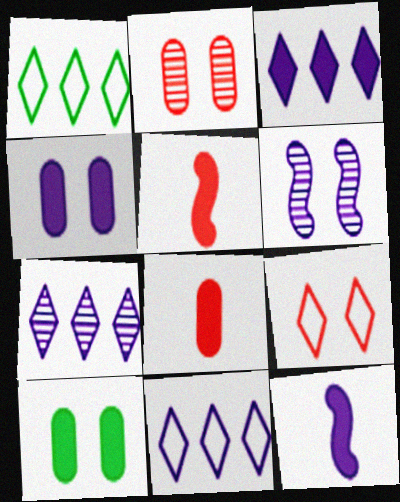[[1, 2, 12], 
[1, 6, 8], 
[3, 4, 12], 
[3, 5, 10], 
[3, 7, 11], 
[6, 9, 10]]